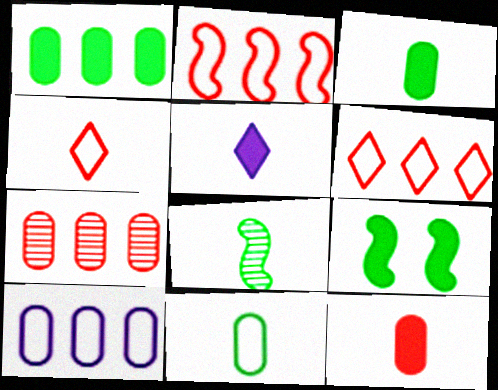[[1, 7, 10]]